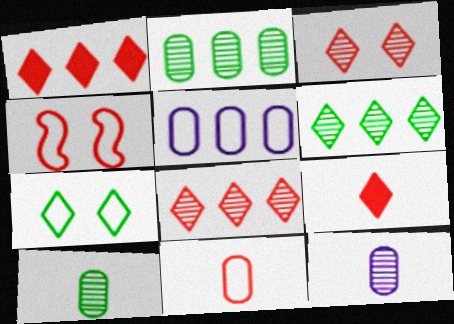[]